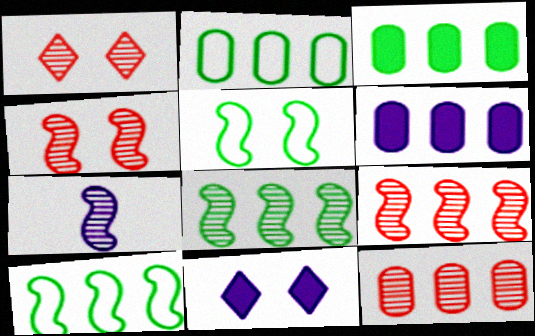[[2, 6, 12], 
[4, 7, 8]]